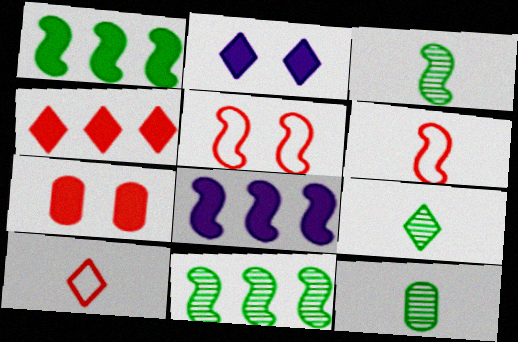[[3, 5, 8], 
[3, 9, 12]]